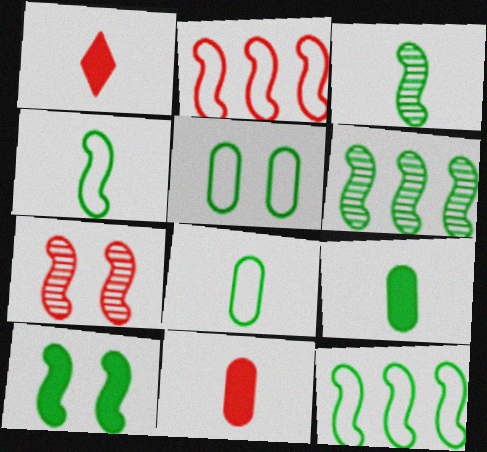[[3, 10, 12], 
[4, 6, 10]]